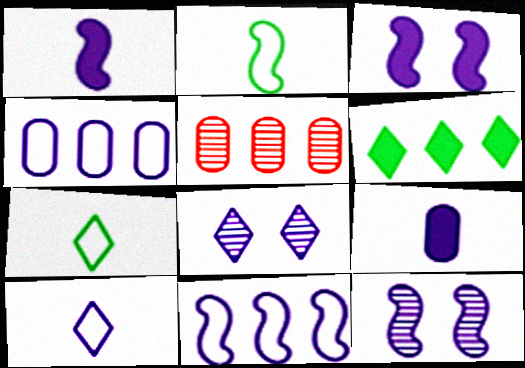[[1, 4, 8], 
[1, 11, 12], 
[3, 5, 7], 
[5, 6, 11], 
[8, 9, 11]]